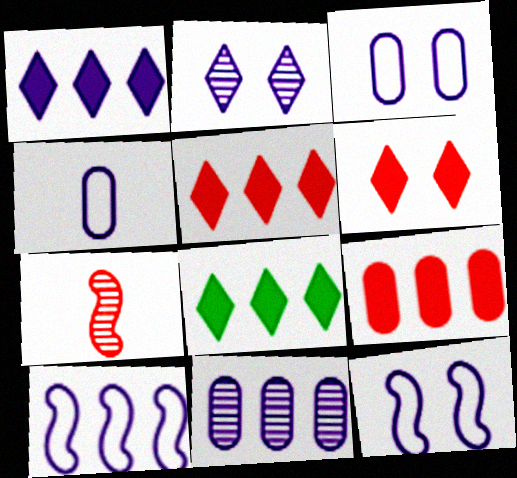[[1, 5, 8], 
[1, 10, 11], 
[3, 7, 8]]